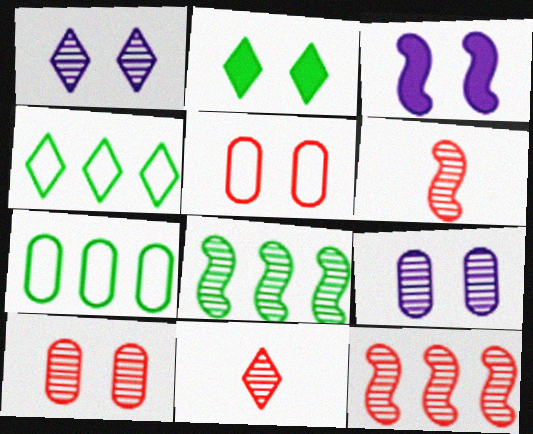[[3, 7, 11], 
[8, 9, 11], 
[10, 11, 12]]